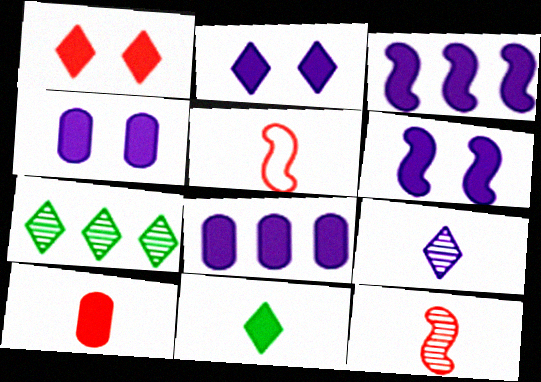[[2, 4, 6], 
[4, 5, 7]]